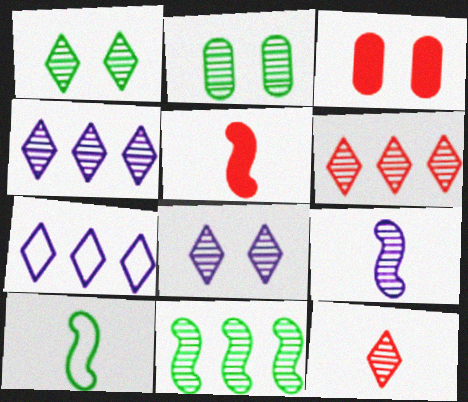[[1, 4, 12], 
[2, 5, 7], 
[2, 6, 9], 
[3, 4, 10], 
[5, 9, 10]]